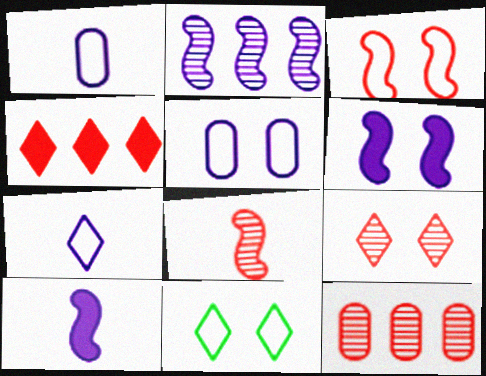[[3, 5, 11], 
[8, 9, 12], 
[10, 11, 12]]